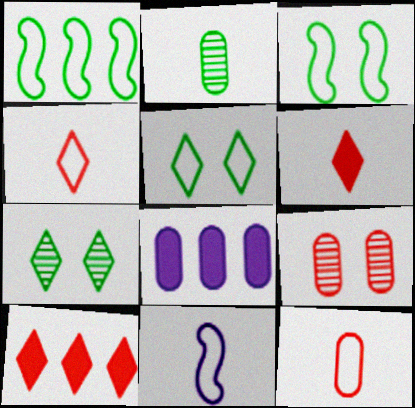[[2, 6, 11]]